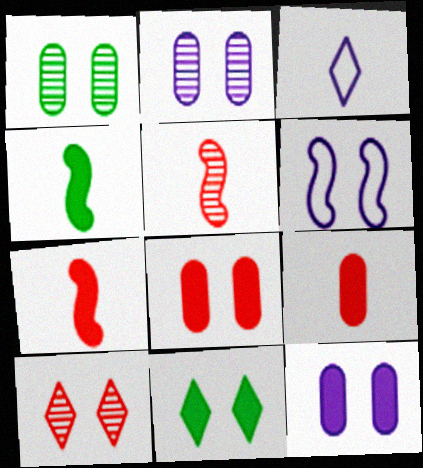[]